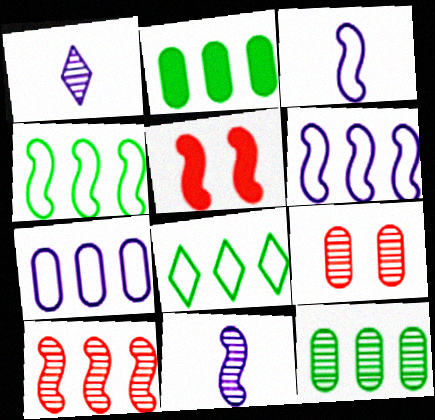[[4, 5, 11]]